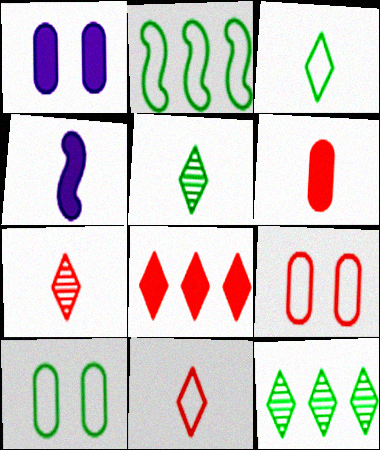[[1, 2, 7], 
[2, 3, 10], 
[4, 9, 12]]